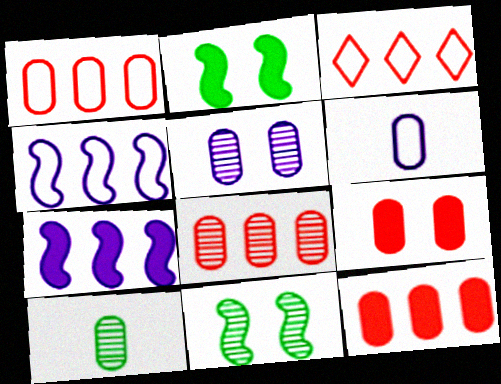[[1, 8, 12], 
[5, 8, 10]]